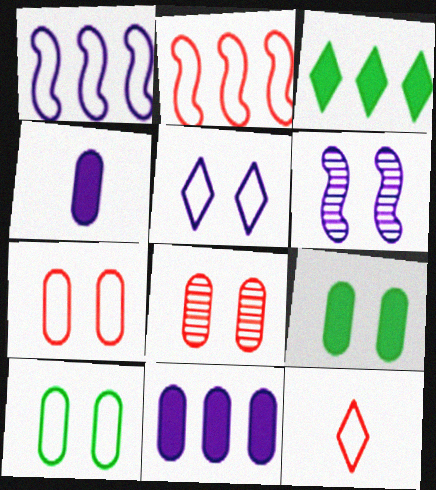[[1, 10, 12], 
[2, 7, 12]]